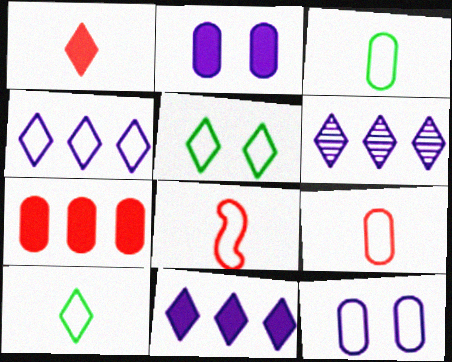[[1, 5, 6], 
[4, 6, 11]]